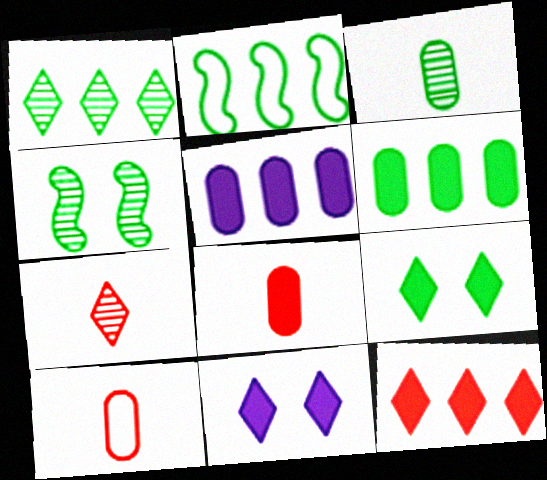[[1, 2, 6], 
[1, 3, 4], 
[2, 3, 9]]